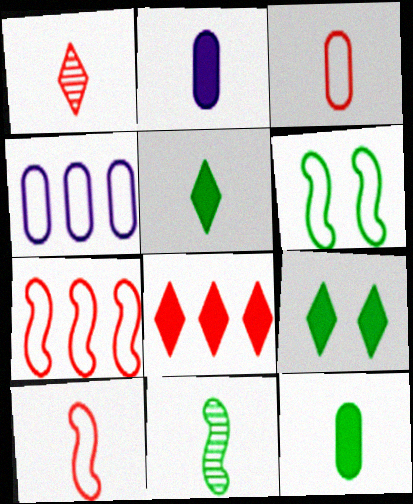[]